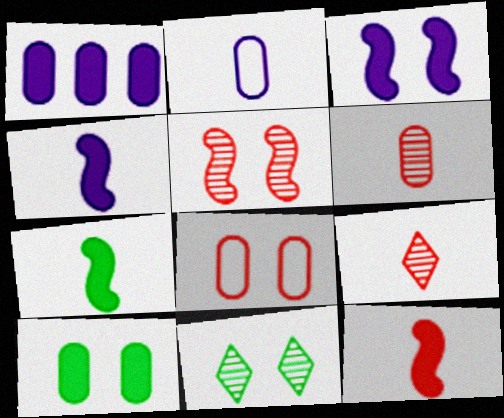[[2, 7, 9], 
[3, 8, 11], 
[4, 7, 12]]